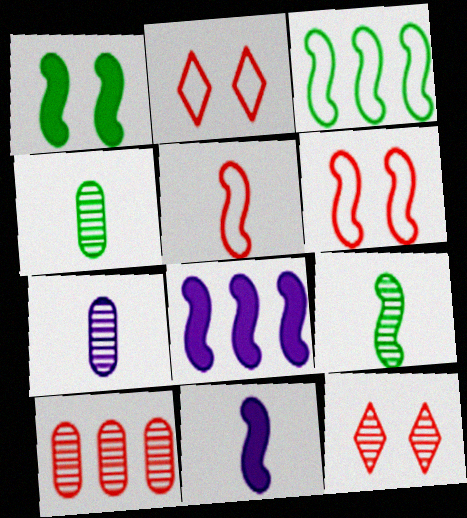[[1, 3, 9], 
[2, 4, 8], 
[5, 9, 11], 
[6, 8, 9]]